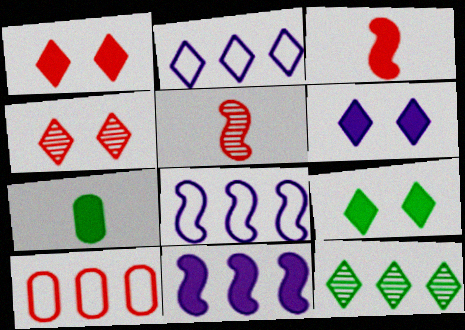[[1, 5, 10], 
[1, 6, 9], 
[1, 7, 11], 
[3, 4, 10], 
[4, 7, 8], 
[10, 11, 12]]